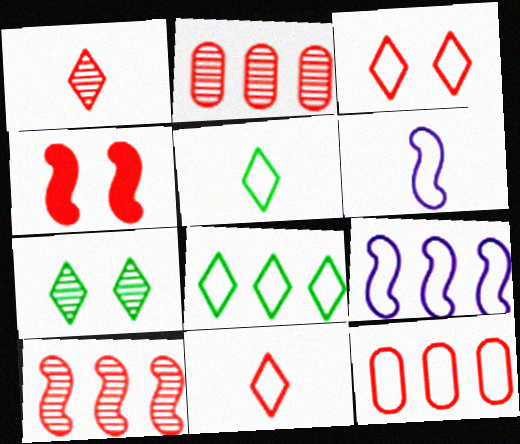[[1, 4, 12], 
[2, 4, 11], 
[8, 9, 12]]